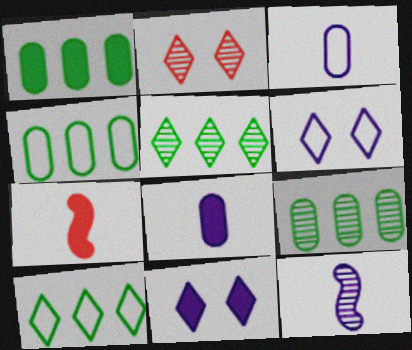[[1, 4, 9], 
[1, 7, 11], 
[2, 9, 12], 
[6, 7, 9]]